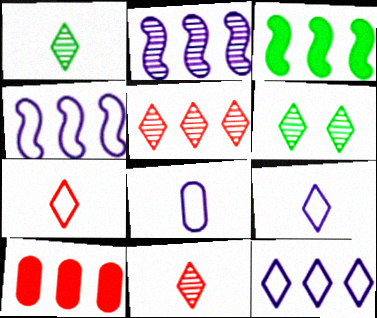[]